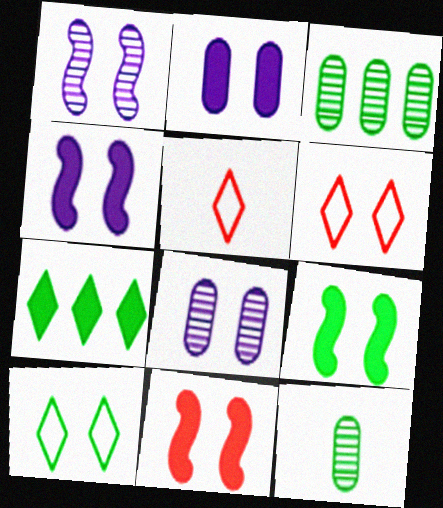[[3, 4, 5], 
[4, 9, 11], 
[6, 8, 9], 
[8, 10, 11]]